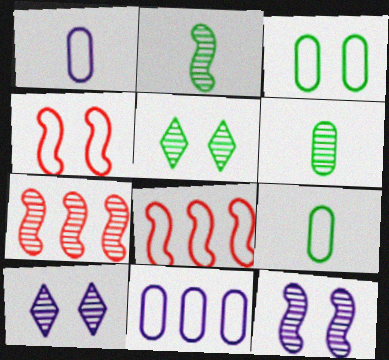[[2, 7, 12], 
[6, 7, 10]]